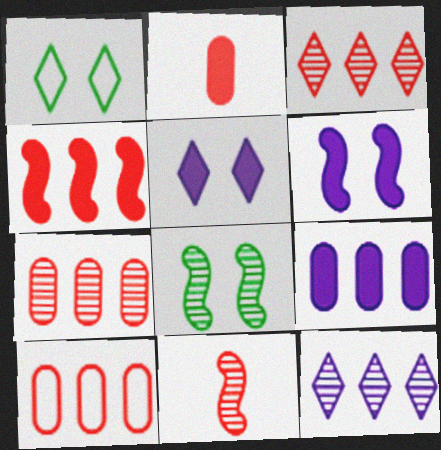[[1, 9, 11], 
[3, 4, 10]]